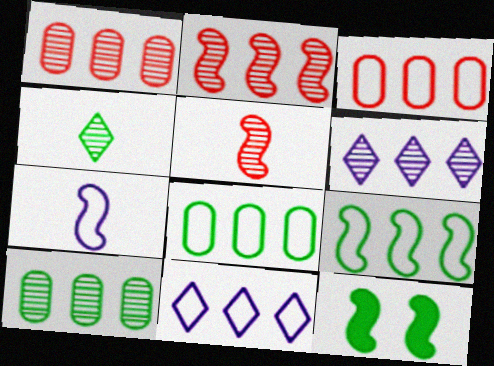[[2, 6, 10], 
[2, 7, 12], 
[3, 9, 11], 
[4, 8, 12]]